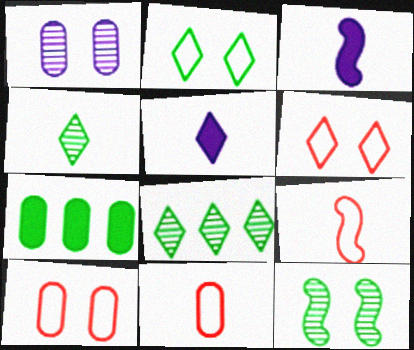[[1, 7, 11], 
[3, 4, 11], 
[3, 8, 10], 
[5, 6, 8]]